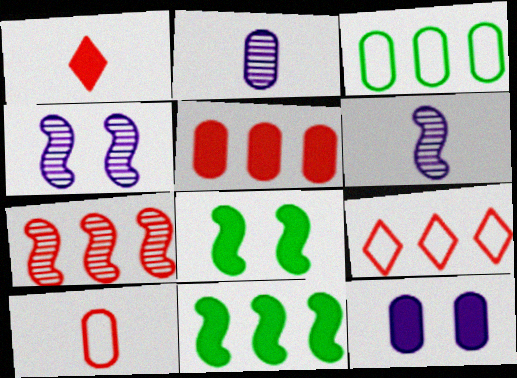[[1, 3, 4], 
[1, 11, 12], 
[2, 8, 9], 
[5, 7, 9]]